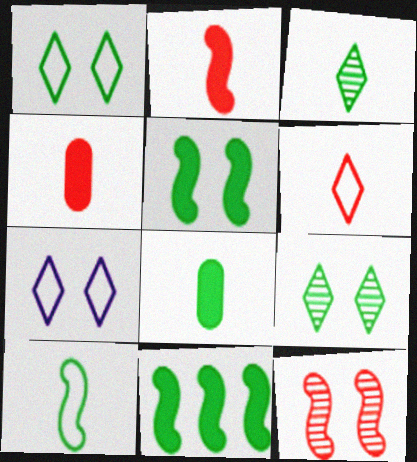[[3, 8, 10]]